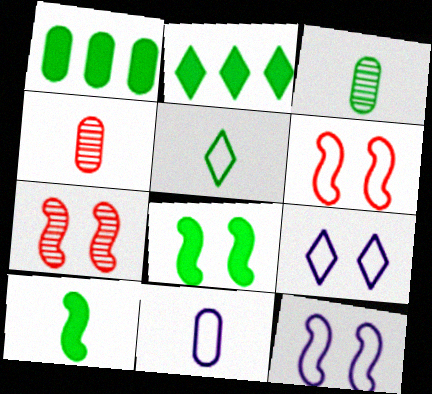[[2, 4, 12], 
[2, 7, 11], 
[3, 5, 10], 
[7, 8, 12]]